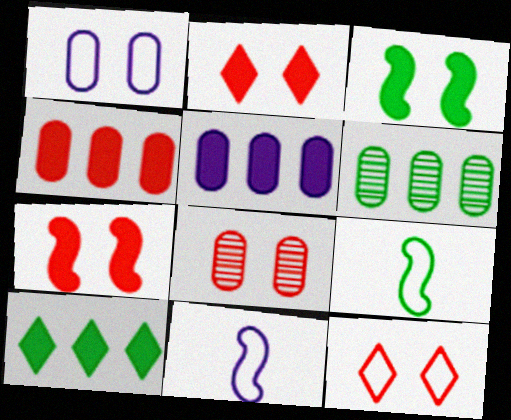[[2, 6, 11], 
[7, 8, 12], 
[8, 10, 11]]